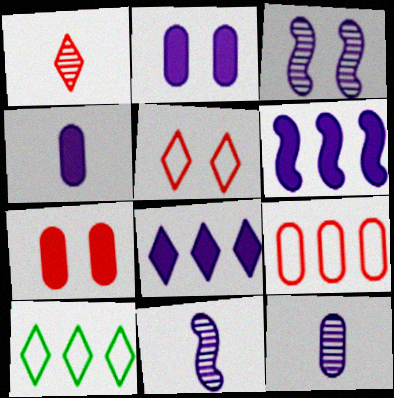[[7, 10, 11]]